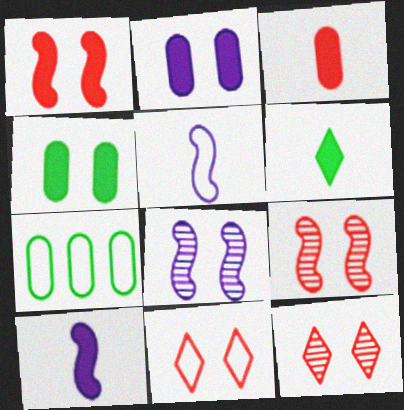[[3, 6, 10], 
[4, 8, 11], 
[5, 7, 11], 
[7, 10, 12]]